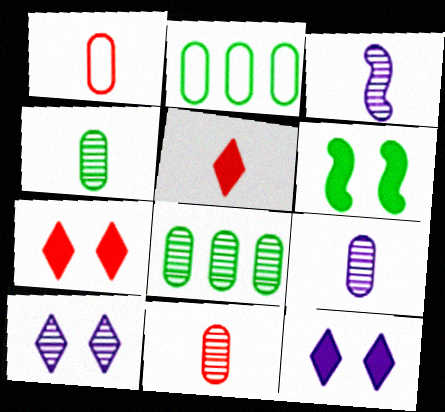[[2, 3, 7], 
[4, 9, 11]]